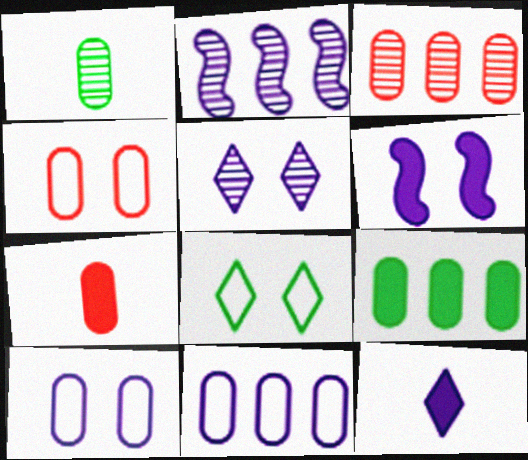[[2, 7, 8], 
[2, 10, 12], 
[3, 4, 7], 
[3, 9, 11], 
[5, 6, 10]]